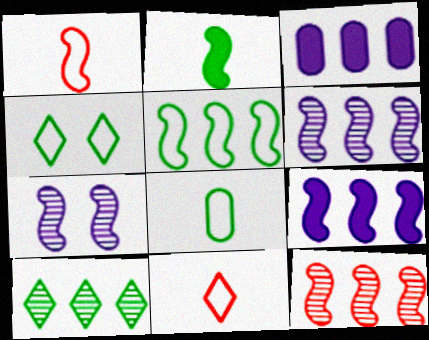[[4, 5, 8], 
[5, 9, 12]]